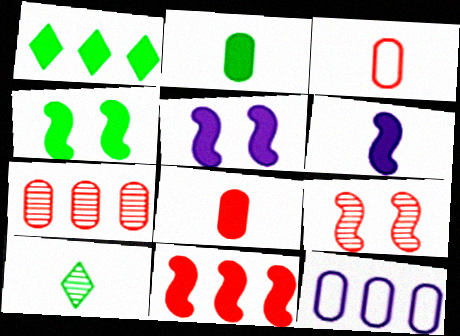[[1, 2, 4], 
[1, 5, 8], 
[3, 6, 10], 
[4, 6, 11]]